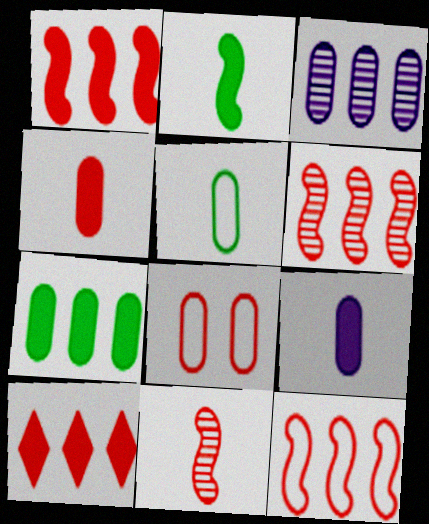[[1, 6, 12], 
[8, 10, 11]]